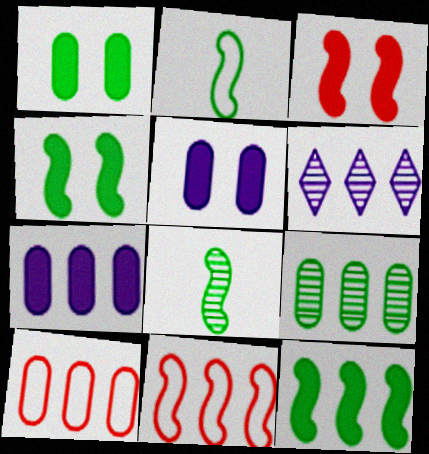[[6, 10, 12], 
[7, 9, 10]]